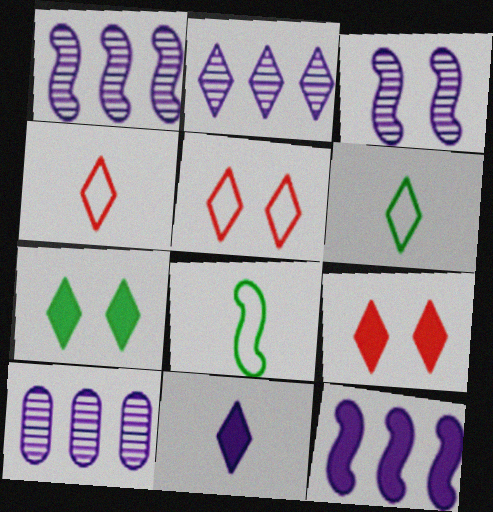[[1, 2, 10], 
[2, 4, 7], 
[2, 6, 9], 
[8, 9, 10]]